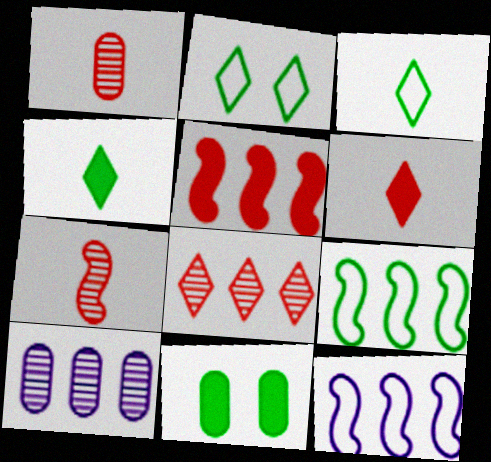[]